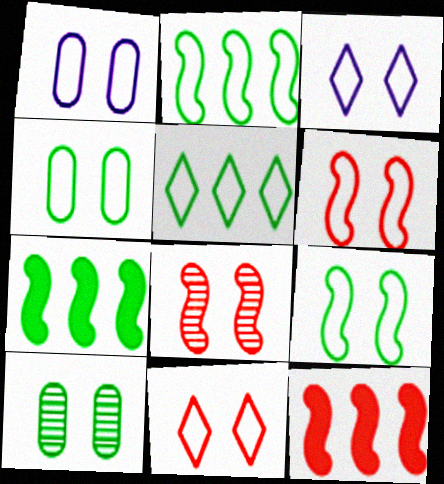[[1, 9, 11], 
[3, 4, 6]]